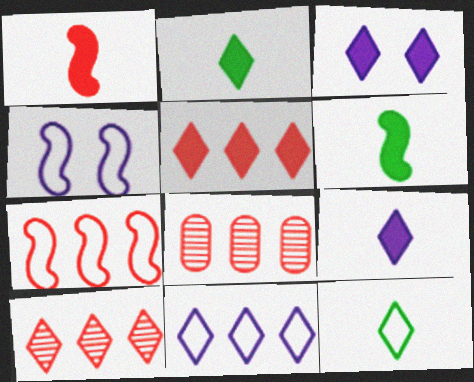[[2, 3, 5], 
[2, 4, 8], 
[3, 10, 12], 
[5, 7, 8]]